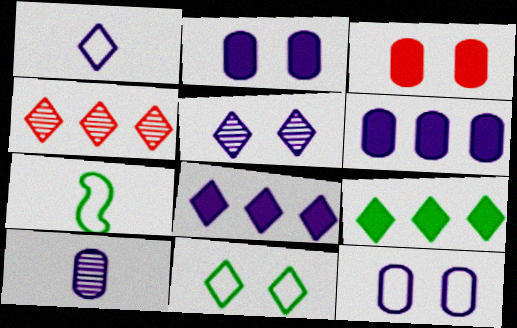[[1, 5, 8], 
[2, 4, 7], 
[6, 10, 12]]